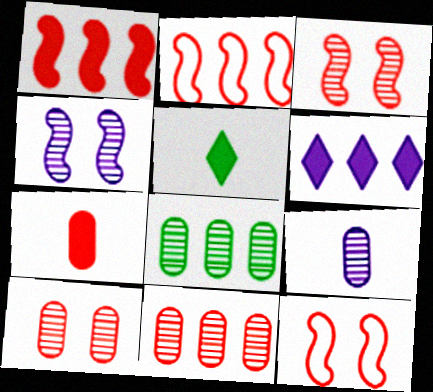[[2, 6, 8], 
[8, 9, 10]]